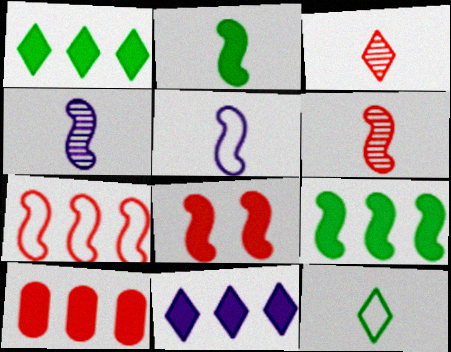[[2, 5, 6], 
[6, 7, 8], 
[9, 10, 11]]